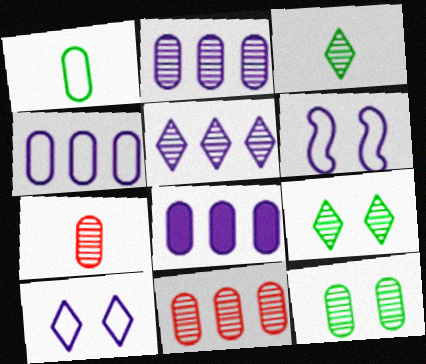[[2, 4, 8], 
[2, 7, 12]]